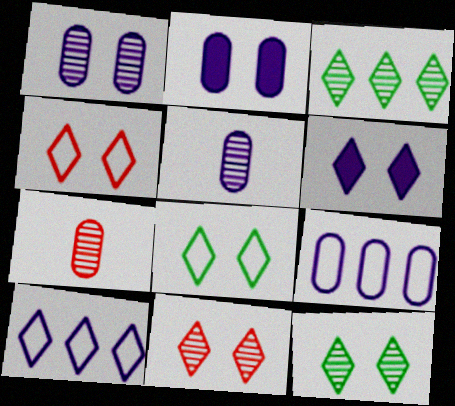[[2, 5, 9], 
[4, 6, 12], 
[6, 8, 11]]